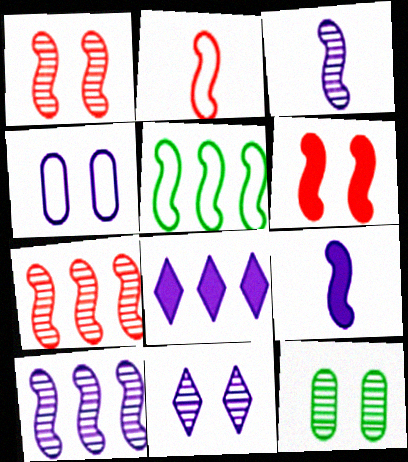[[1, 5, 9], 
[1, 11, 12], 
[2, 6, 7], 
[2, 8, 12], 
[3, 4, 8], 
[3, 5, 6]]